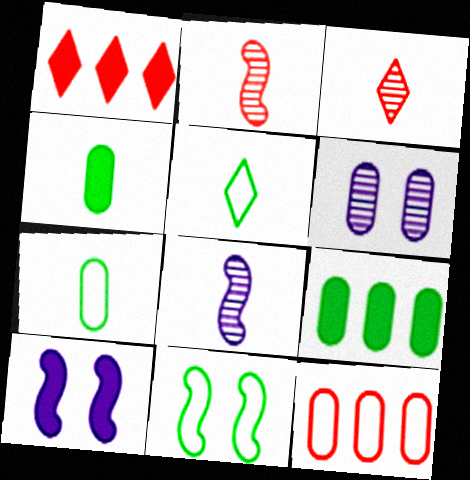[[1, 4, 10], 
[4, 6, 12]]